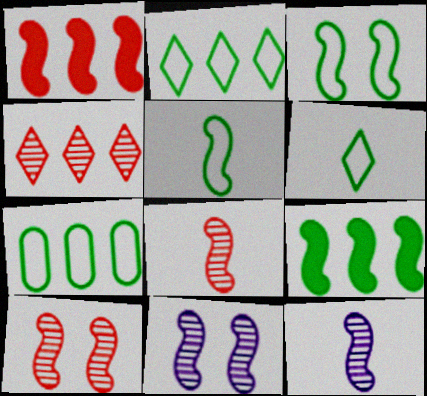[[1, 3, 12], 
[1, 5, 11], 
[3, 6, 7]]